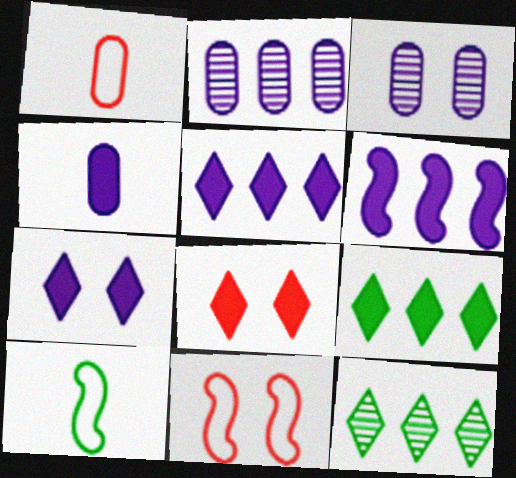[[2, 8, 10], 
[4, 6, 7], 
[4, 11, 12]]